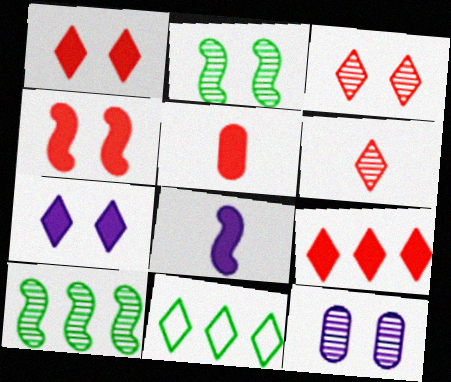[[2, 3, 12], 
[4, 5, 9], 
[6, 7, 11], 
[6, 10, 12]]